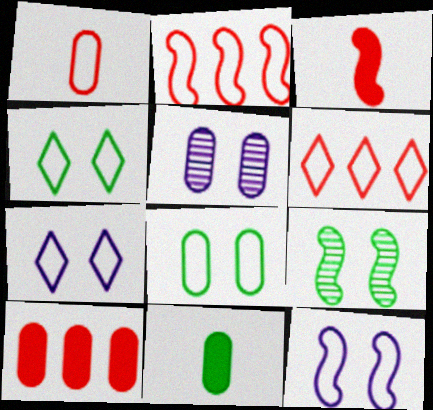[]